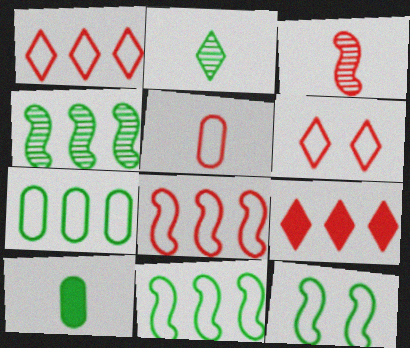[[5, 6, 8]]